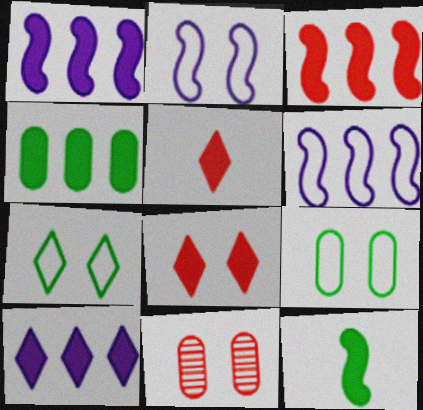[[3, 4, 10]]